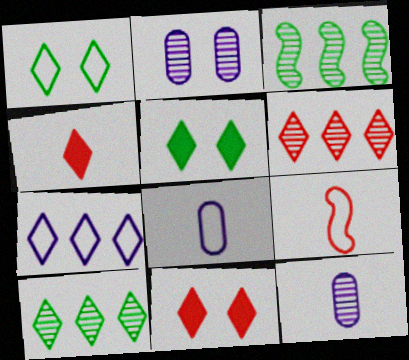[[3, 8, 11]]